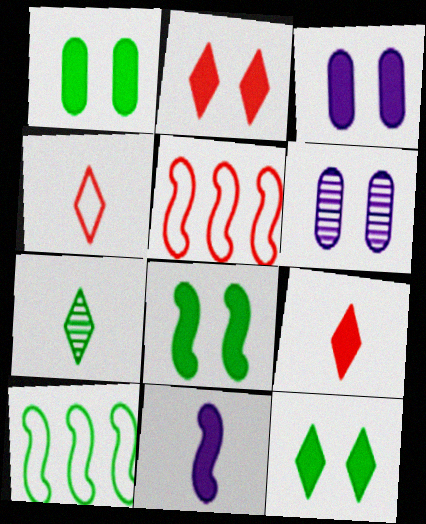[[1, 7, 10], 
[1, 8, 12], 
[2, 3, 8], 
[3, 5, 7], 
[6, 9, 10]]